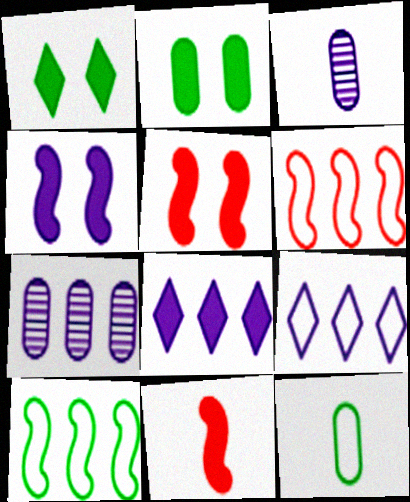[[1, 3, 6], 
[2, 8, 11], 
[3, 4, 9]]